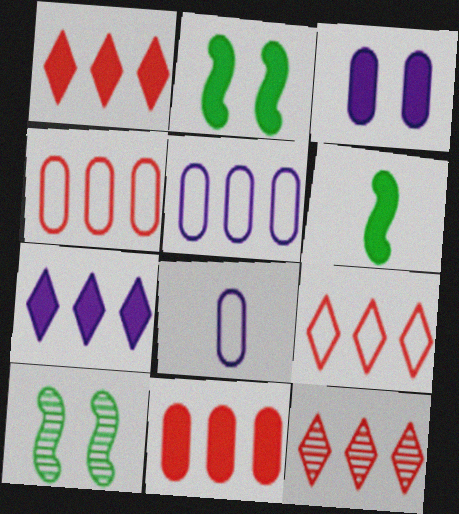[[1, 3, 6], 
[1, 8, 10], 
[1, 9, 12], 
[2, 8, 12]]